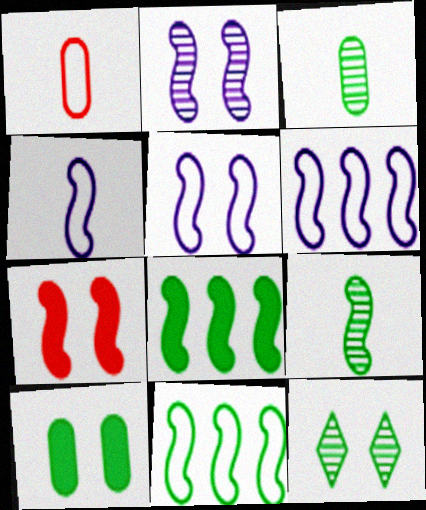[[4, 5, 6], 
[6, 7, 9]]